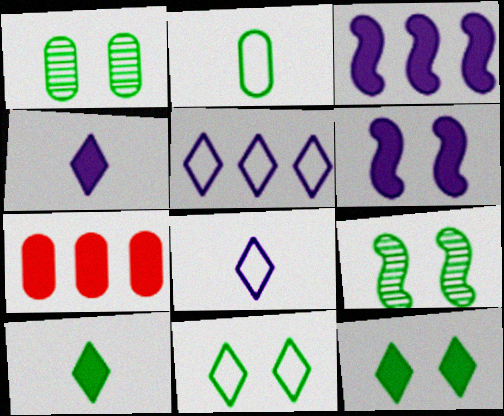[[6, 7, 10], 
[7, 8, 9]]